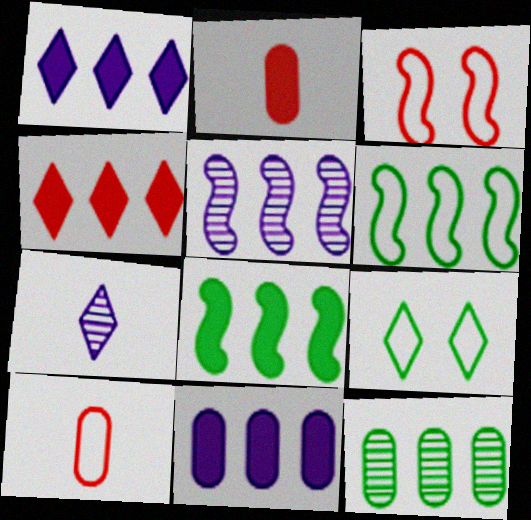[[2, 5, 9], 
[4, 7, 9], 
[4, 8, 11]]